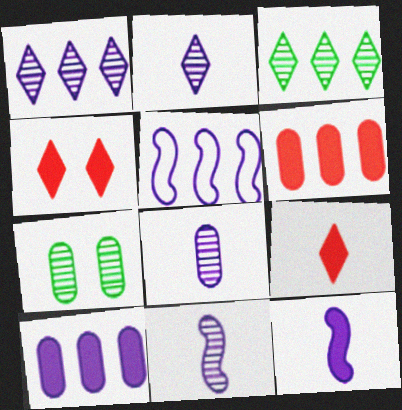[[1, 5, 10], 
[2, 8, 11], 
[3, 5, 6], 
[5, 7, 9]]